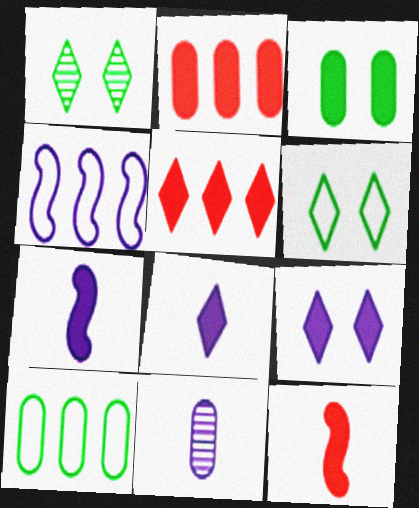[[3, 5, 7], 
[4, 9, 11]]